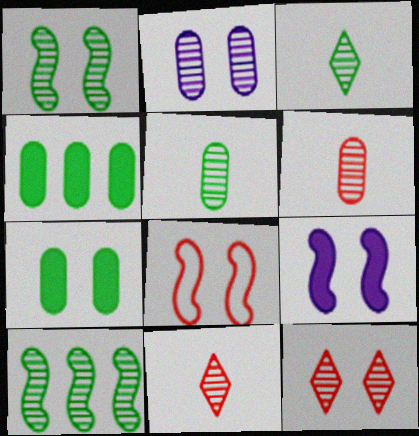[[1, 2, 12], 
[1, 8, 9], 
[2, 10, 11]]